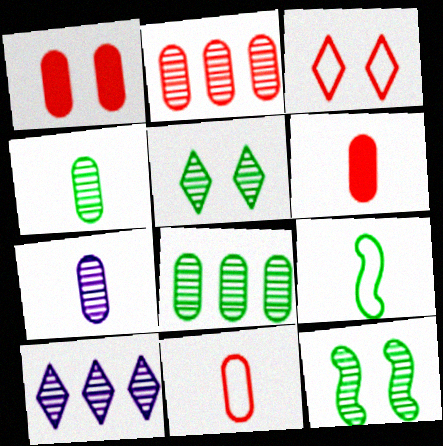[[1, 2, 11], 
[1, 9, 10]]